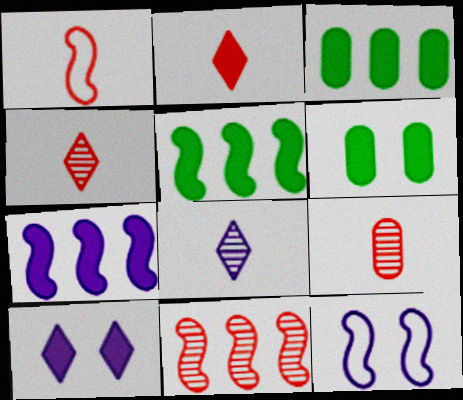[[1, 2, 9], 
[2, 6, 7], 
[3, 4, 12]]